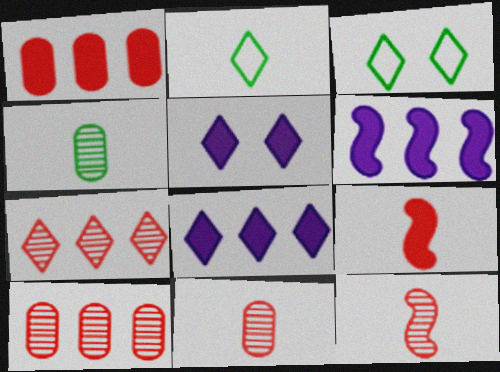[[2, 5, 7], 
[3, 6, 11]]